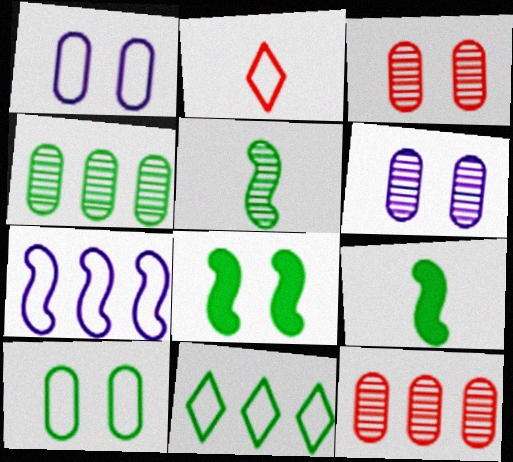[[2, 7, 10]]